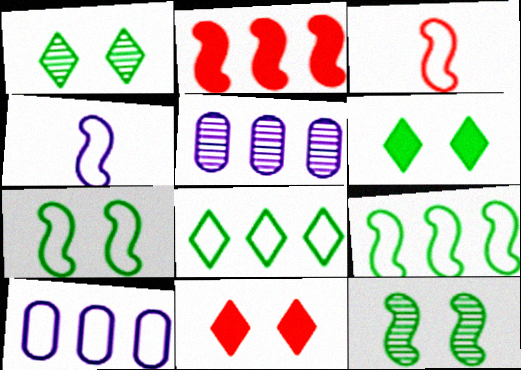[[2, 4, 12], 
[2, 5, 8], 
[3, 5, 6]]